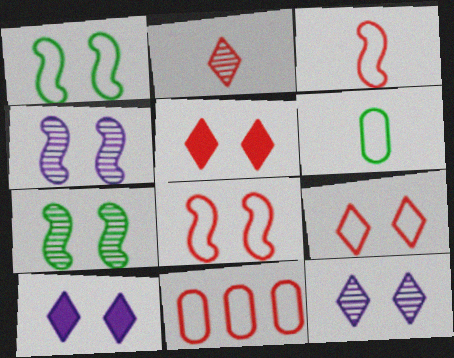[[3, 9, 11]]